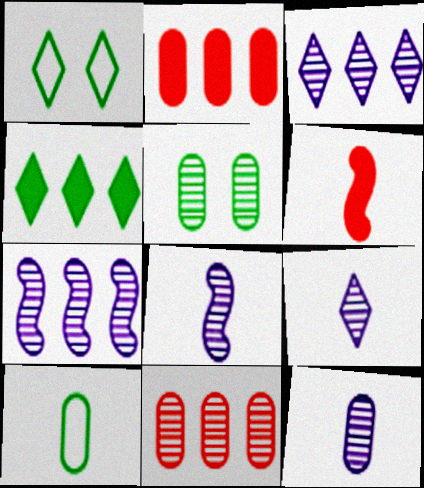[[1, 2, 8], 
[5, 11, 12], 
[6, 9, 10], 
[8, 9, 12]]